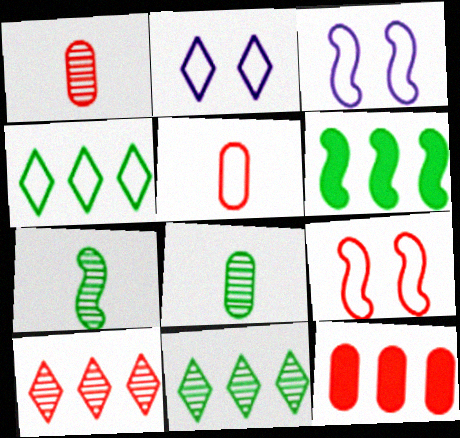[[1, 2, 6], 
[2, 7, 12], 
[3, 4, 5]]